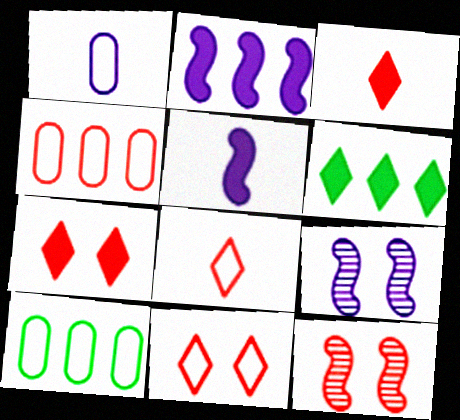[[1, 6, 12], 
[3, 4, 12], 
[3, 9, 10]]